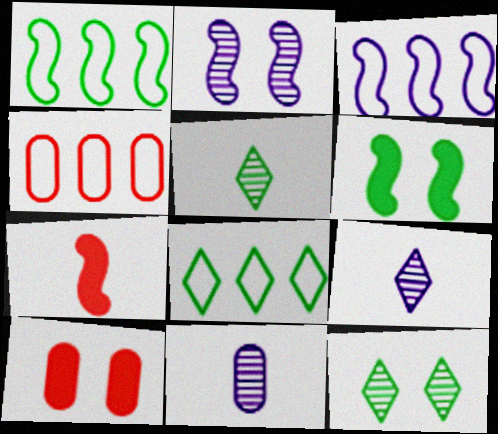[[1, 2, 7], 
[1, 9, 10], 
[3, 4, 8], 
[3, 5, 10], 
[4, 6, 9]]